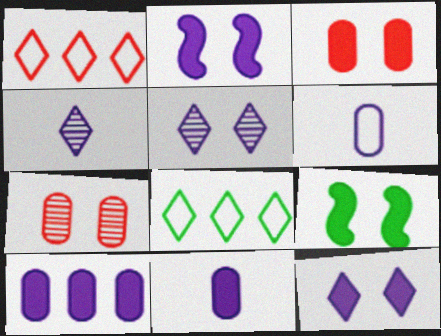[[3, 9, 12]]